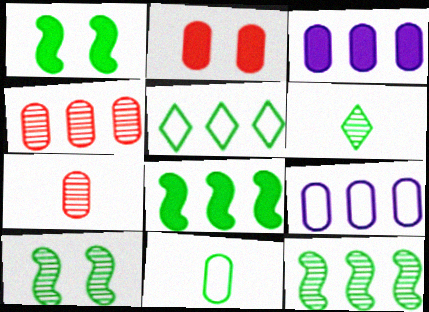[]